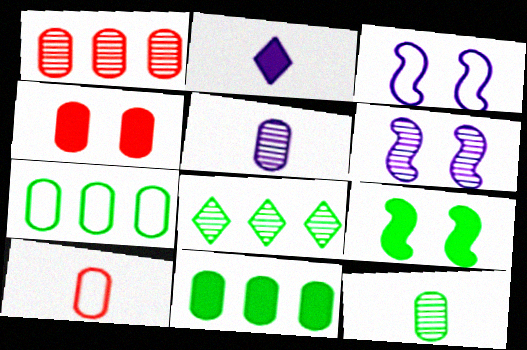[[1, 4, 10], 
[4, 5, 7]]